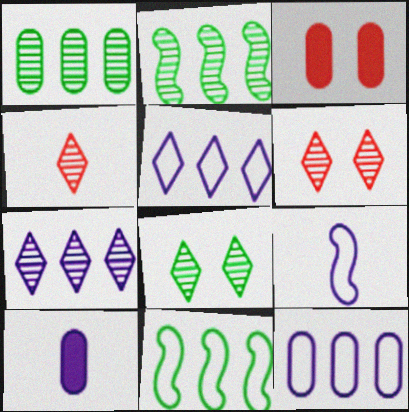[[4, 7, 8], 
[6, 10, 11]]